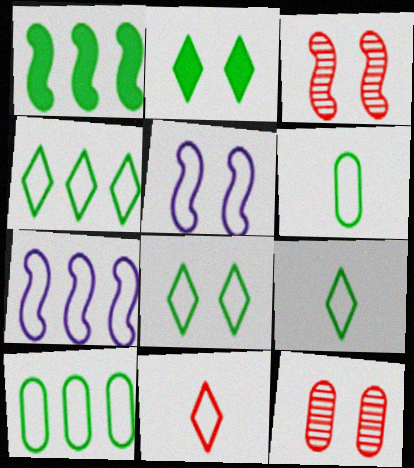[[2, 5, 12], 
[4, 8, 9], 
[5, 10, 11]]